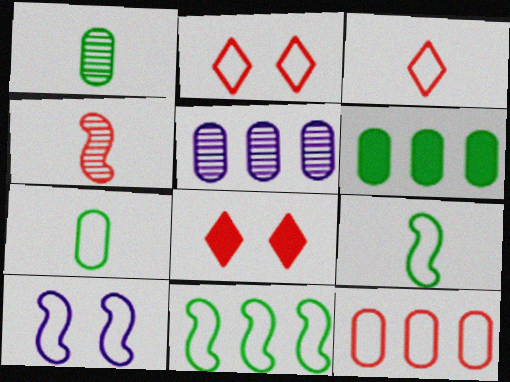[[4, 8, 12], 
[5, 6, 12], 
[5, 8, 9]]